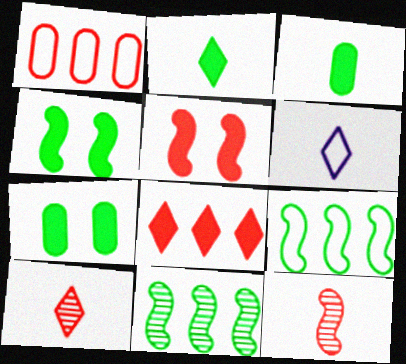[[1, 5, 10], 
[2, 6, 10], 
[3, 6, 12]]